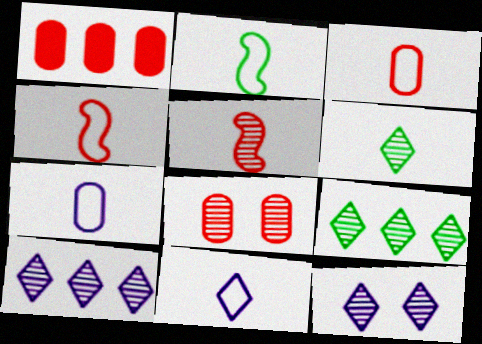[[1, 2, 12], 
[1, 3, 8], 
[2, 3, 11]]